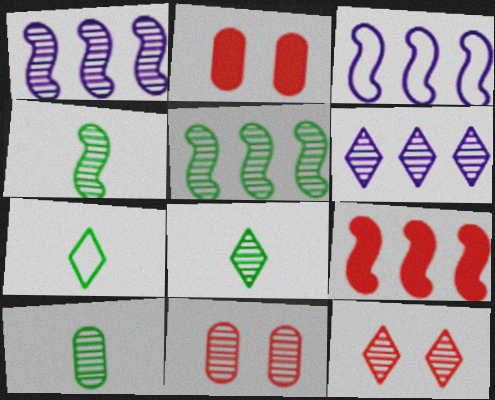[[1, 2, 7], 
[1, 8, 11], 
[1, 10, 12], 
[2, 3, 8], 
[3, 5, 9], 
[4, 6, 11], 
[4, 8, 10], 
[6, 8, 12]]